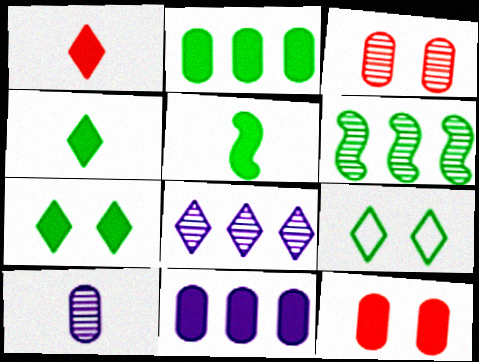[[1, 8, 9], 
[2, 5, 7]]